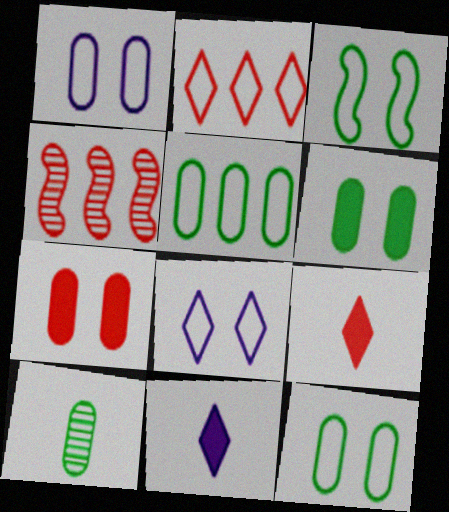[[4, 11, 12], 
[5, 6, 10]]